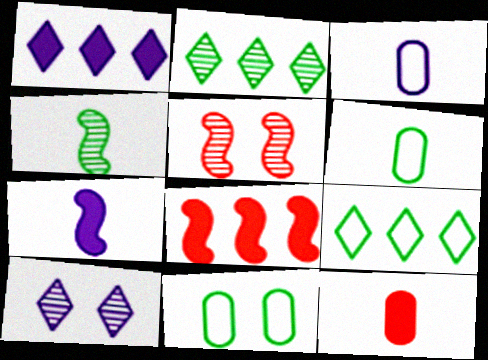[[1, 5, 6], 
[6, 8, 10]]